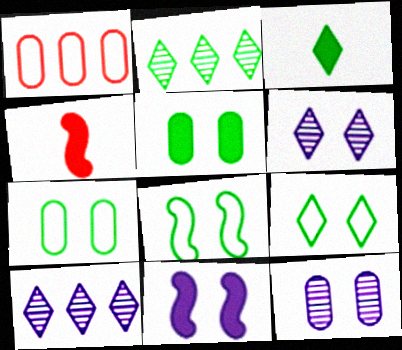[[2, 3, 9], 
[4, 7, 10], 
[7, 8, 9]]